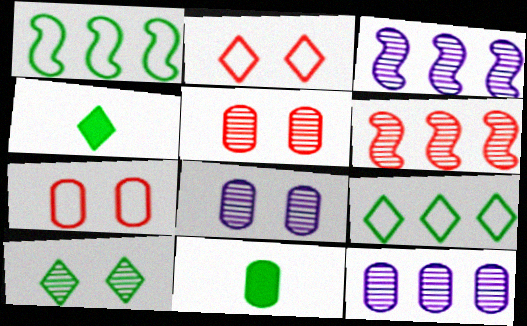[[1, 10, 11], 
[2, 3, 11], 
[3, 4, 7], 
[4, 9, 10], 
[7, 11, 12]]